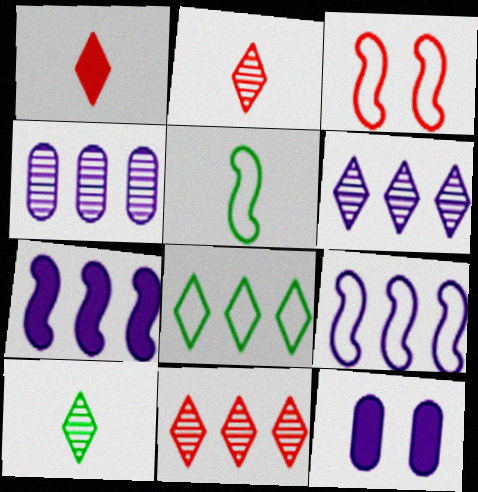[[3, 5, 9], 
[5, 11, 12]]